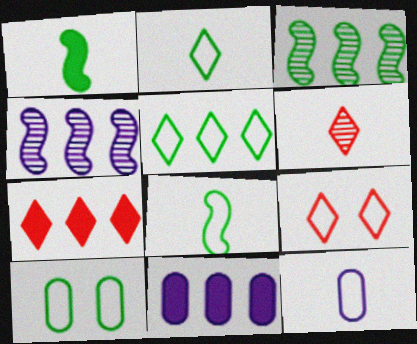[[1, 6, 12], 
[5, 8, 10], 
[6, 7, 9]]